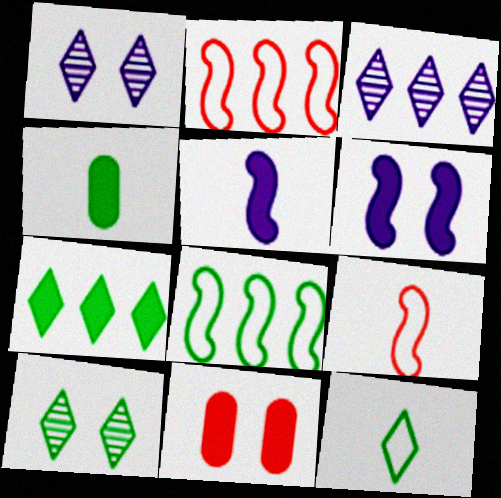[[1, 2, 4], 
[4, 8, 10], 
[5, 7, 11], 
[7, 10, 12]]